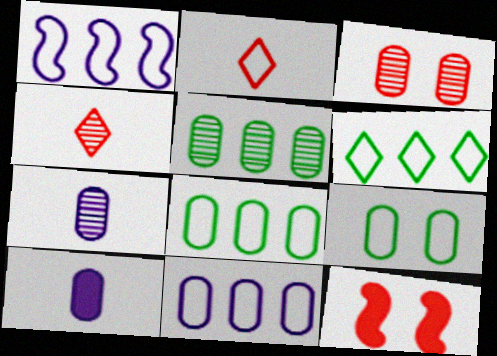[[1, 2, 9], 
[3, 5, 7], 
[3, 8, 10], 
[6, 7, 12]]